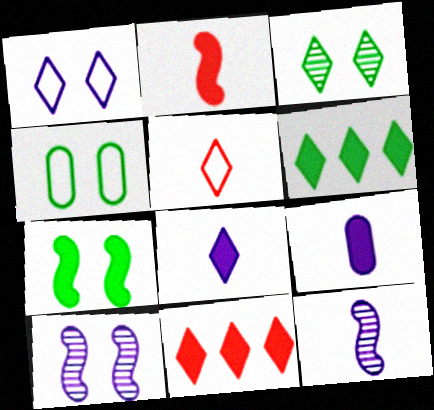[[3, 4, 7], 
[4, 11, 12], 
[7, 9, 11]]